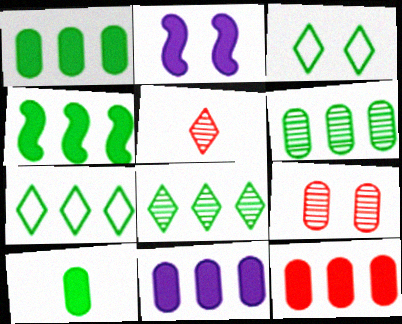[[1, 11, 12], 
[2, 3, 9], 
[4, 6, 7]]